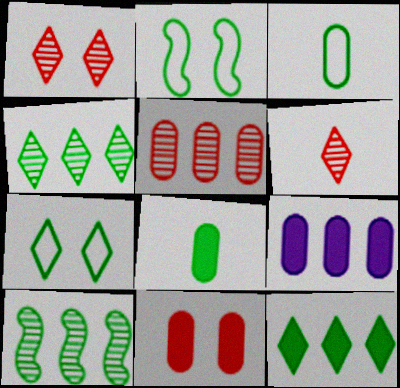[[2, 4, 8], 
[2, 6, 9], 
[7, 8, 10], 
[8, 9, 11]]